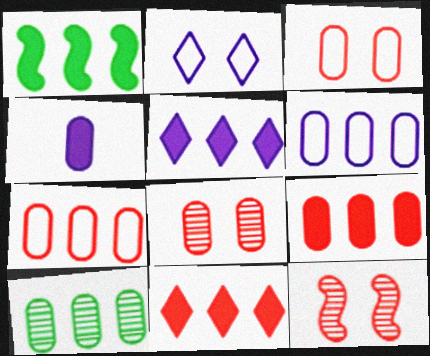[[1, 5, 9], 
[3, 4, 10], 
[6, 9, 10]]